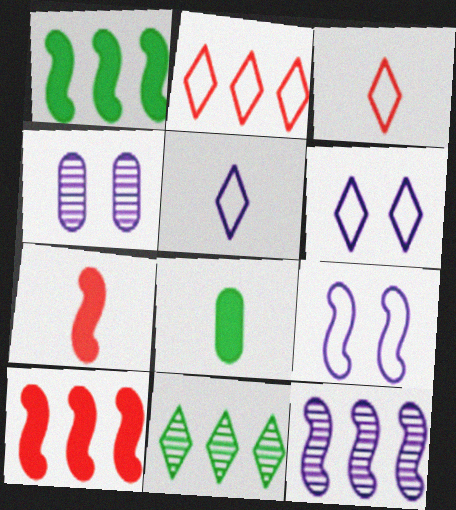[[1, 3, 4]]